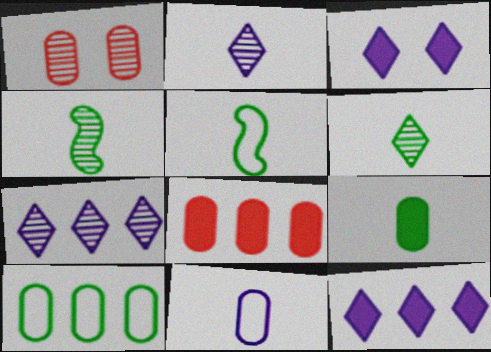[[1, 4, 7], 
[1, 5, 12], 
[5, 6, 9]]